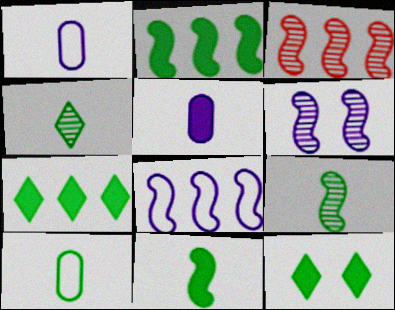[[1, 3, 12], 
[2, 3, 8], 
[3, 6, 9], 
[4, 10, 11]]